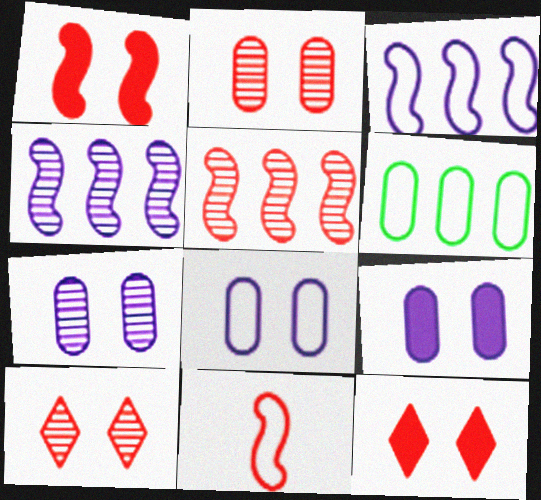[[1, 5, 11], 
[7, 8, 9]]